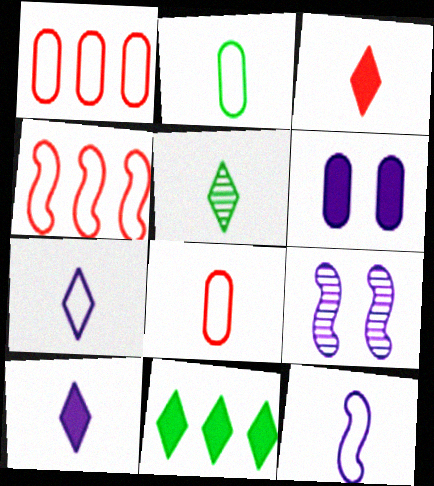[[3, 5, 7], 
[4, 5, 6], 
[8, 9, 11]]